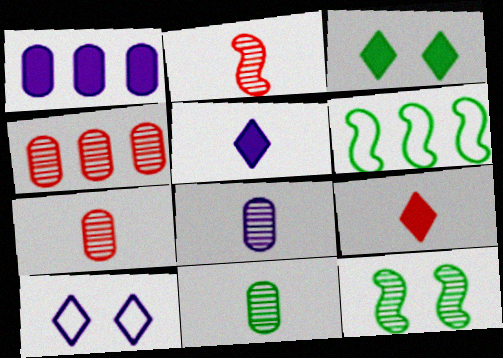[[3, 6, 11], 
[7, 8, 11]]